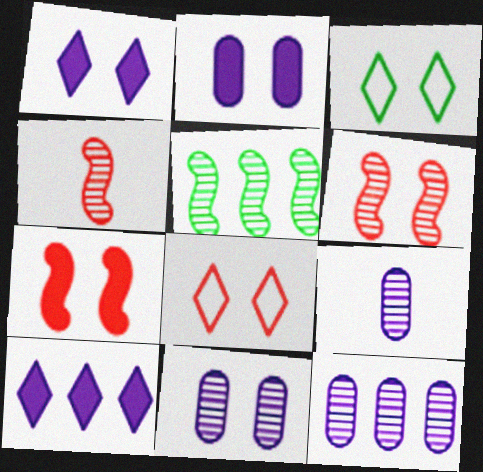[[2, 3, 6], 
[3, 7, 11], 
[9, 11, 12]]